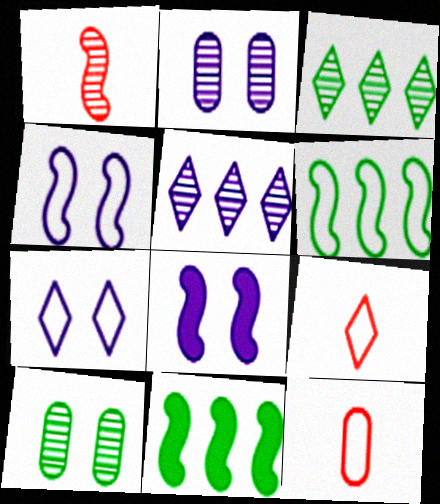[[1, 2, 3], 
[1, 4, 11], 
[1, 5, 10], 
[1, 6, 8], 
[2, 7, 8], 
[2, 9, 11], 
[3, 8, 12], 
[6, 7, 12]]